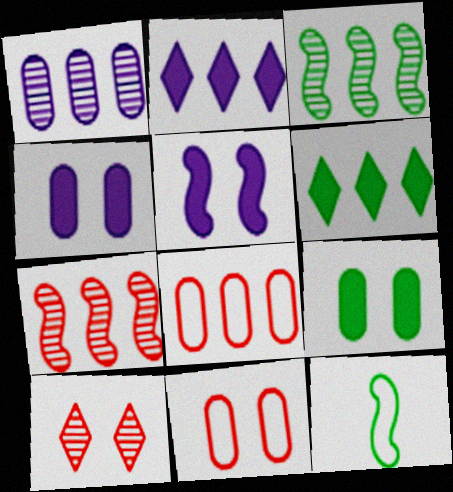[[2, 3, 8], 
[5, 7, 12]]